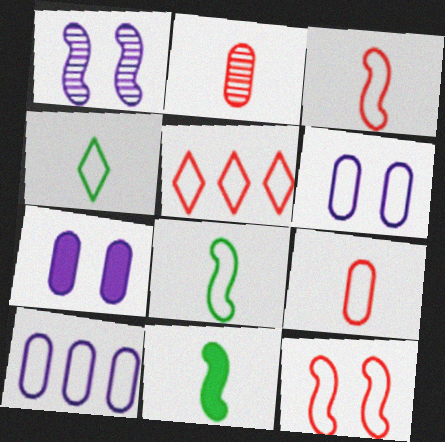[[4, 10, 12], 
[5, 6, 8], 
[5, 9, 12]]